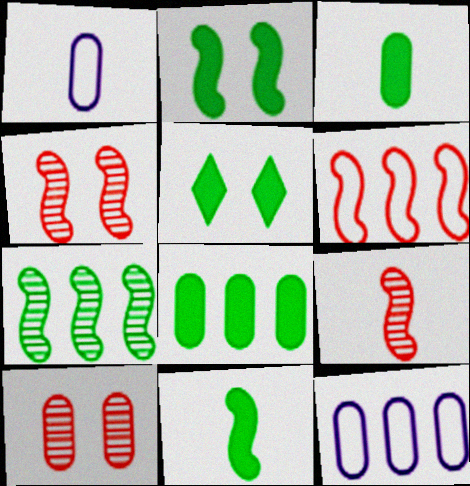[[1, 8, 10], 
[3, 10, 12], 
[5, 8, 11], 
[5, 9, 12]]